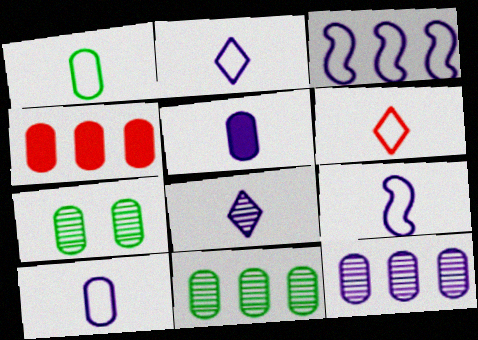[[1, 6, 9], 
[2, 9, 10], 
[4, 7, 10], 
[5, 8, 9]]